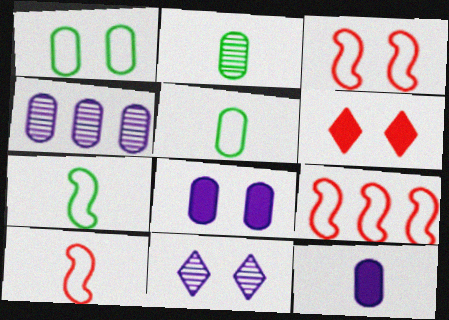[[3, 9, 10], 
[4, 6, 7]]